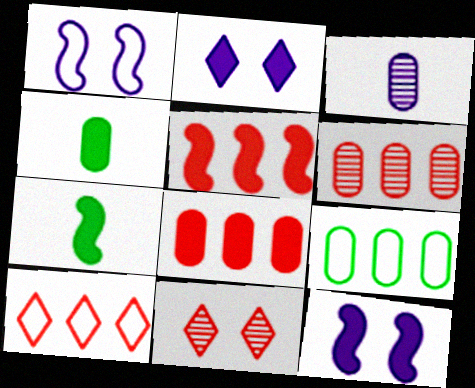[[2, 4, 5], 
[2, 7, 8], 
[5, 6, 10], 
[5, 7, 12]]